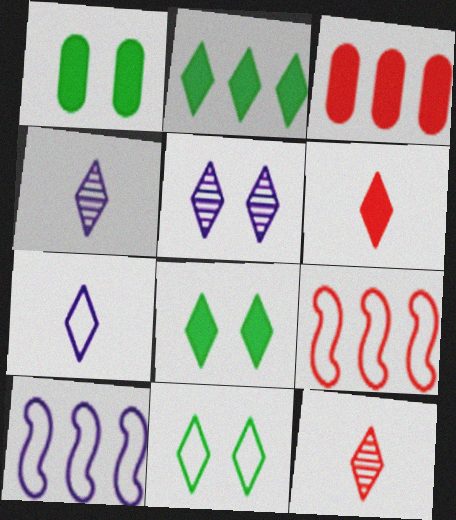[[1, 4, 9], 
[1, 10, 12]]